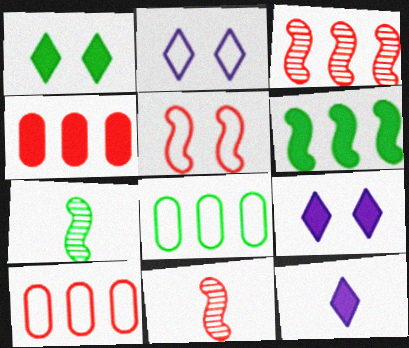[[1, 7, 8], 
[2, 4, 7], 
[7, 9, 10], 
[8, 9, 11]]